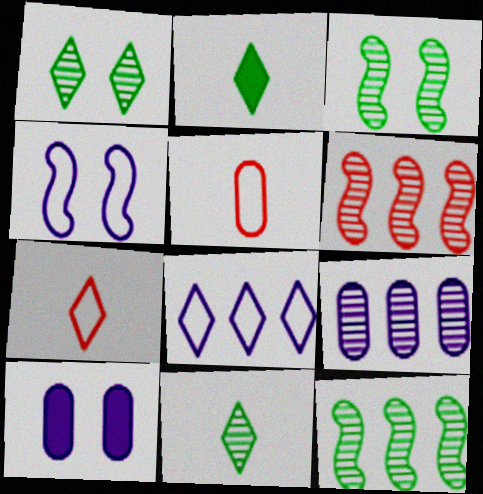[[7, 10, 12]]